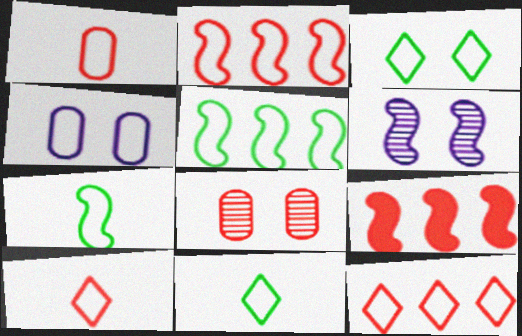[[2, 4, 11], 
[4, 5, 10], 
[4, 7, 12], 
[6, 7, 9], 
[8, 9, 10]]